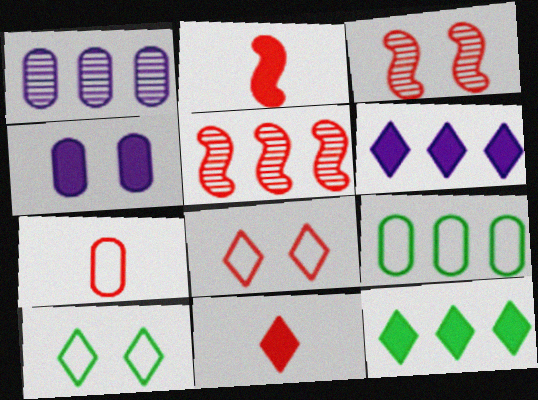[[1, 2, 10], 
[2, 4, 12], 
[3, 4, 10], 
[5, 6, 9]]